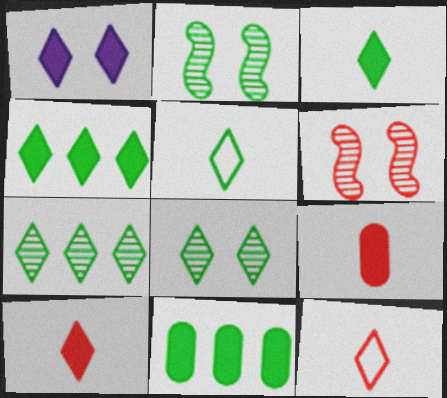[[1, 4, 10], 
[1, 7, 12], 
[2, 5, 11], 
[4, 5, 8]]